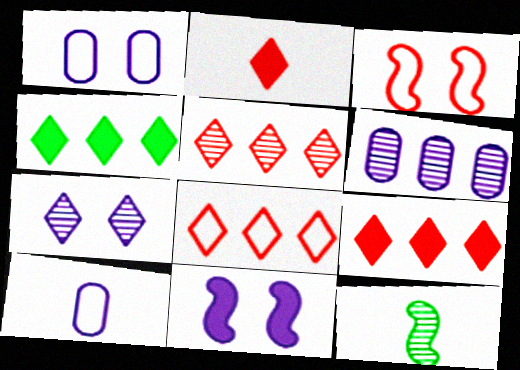[[1, 7, 11], 
[1, 9, 12], 
[2, 10, 12], 
[5, 8, 9]]